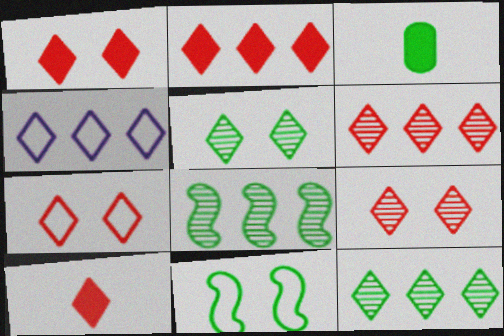[[1, 2, 10], 
[1, 7, 9], 
[2, 4, 12], 
[3, 11, 12], 
[4, 5, 10], 
[6, 7, 10]]